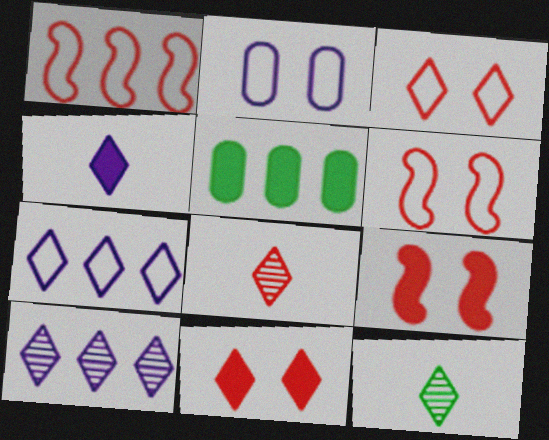[[1, 5, 10], 
[4, 5, 9], 
[7, 11, 12]]